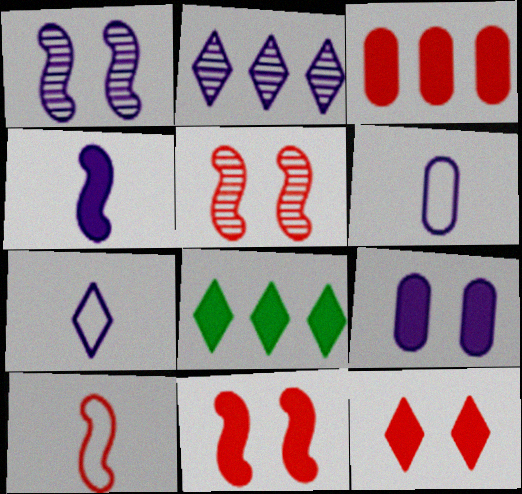[[5, 6, 8]]